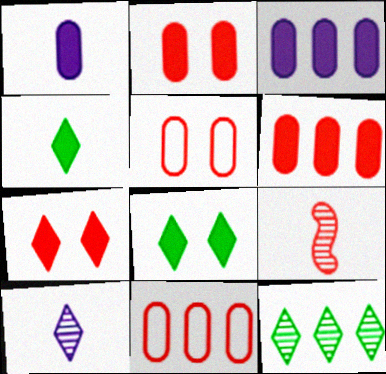[[7, 9, 11]]